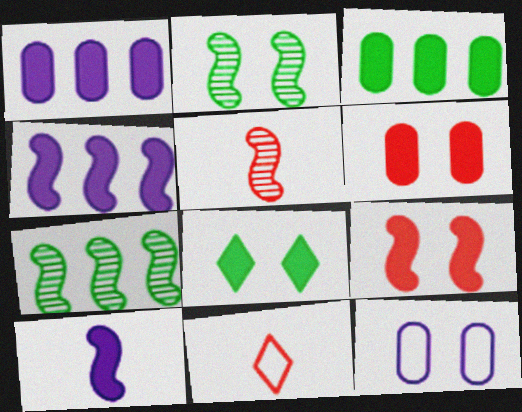[[1, 2, 11]]